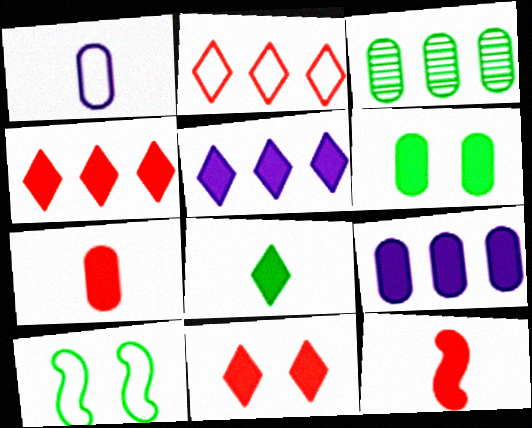[[1, 2, 10], 
[3, 8, 10], 
[5, 6, 12], 
[5, 8, 11], 
[6, 7, 9]]